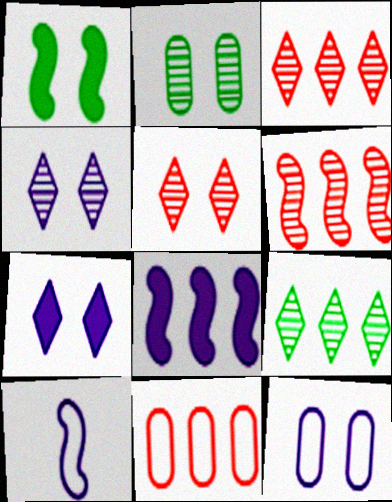[[1, 5, 12], 
[1, 6, 10], 
[8, 9, 11]]